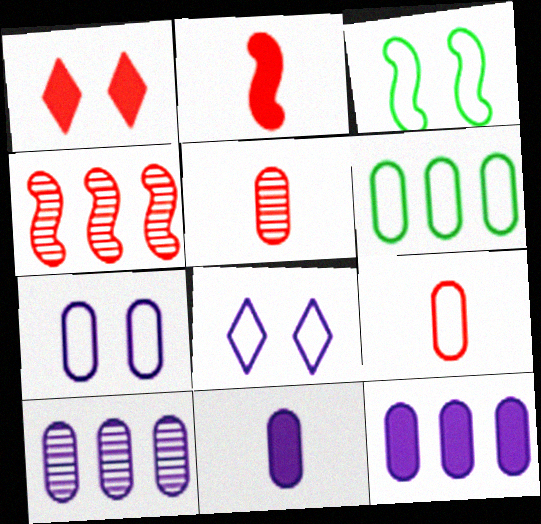[[1, 4, 9], 
[6, 7, 9], 
[7, 10, 11]]